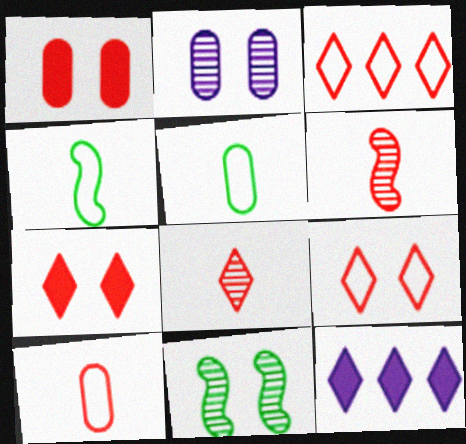[[1, 3, 6], 
[3, 7, 8], 
[10, 11, 12]]